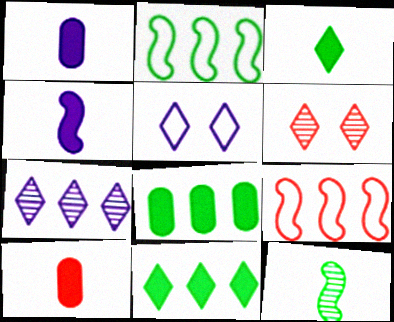[[1, 2, 6], 
[3, 4, 10], 
[6, 9, 10], 
[7, 8, 9]]